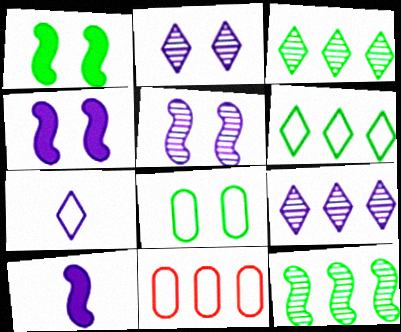[]